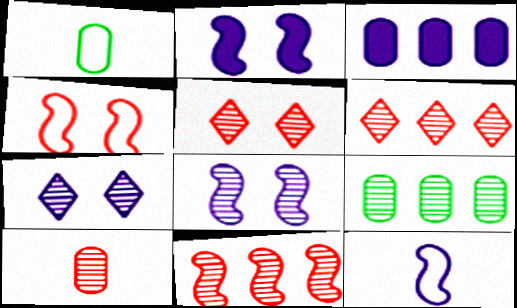[[1, 2, 6], 
[3, 7, 12], 
[5, 10, 11]]